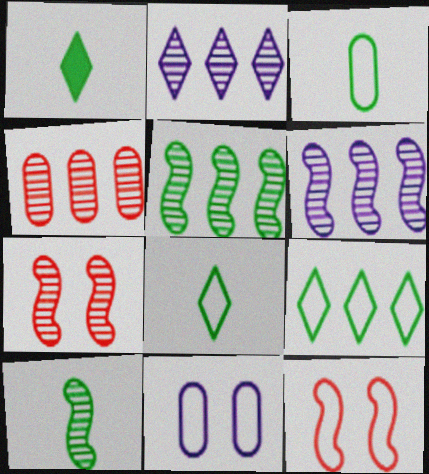[[1, 3, 10], 
[2, 4, 5], 
[6, 7, 10]]